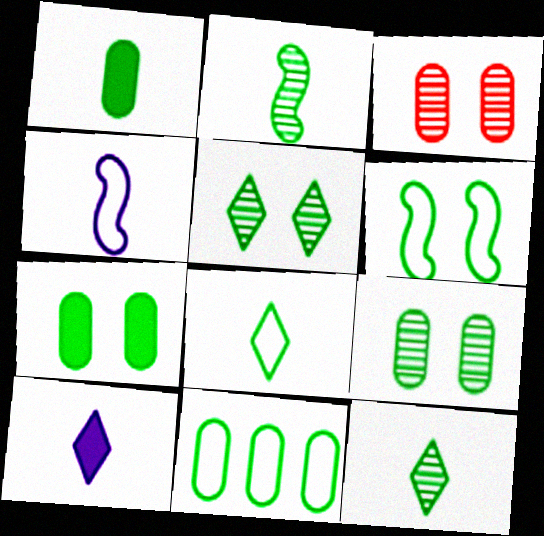[[1, 2, 8], 
[1, 9, 11], 
[5, 6, 7], 
[6, 8, 11]]